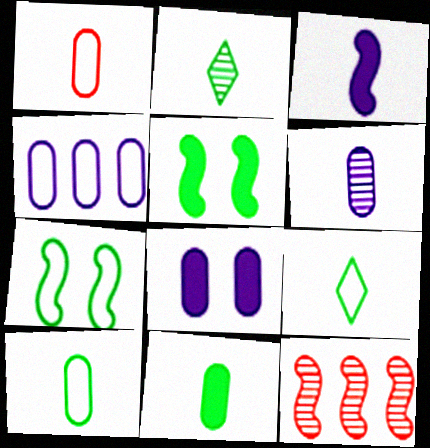[[1, 2, 3], 
[1, 6, 11], 
[3, 7, 12], 
[4, 6, 8], 
[8, 9, 12]]